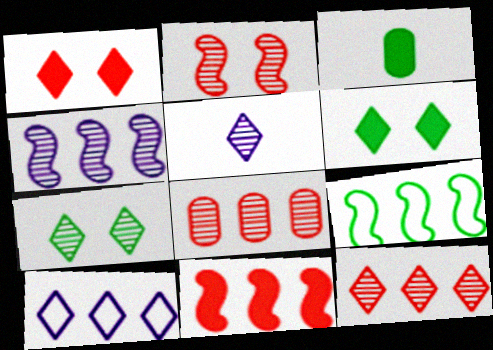[[2, 3, 10], 
[3, 7, 9], 
[4, 9, 11], 
[5, 7, 12]]